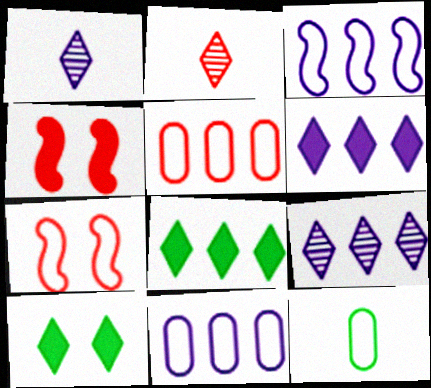[[2, 4, 5], 
[4, 9, 12]]